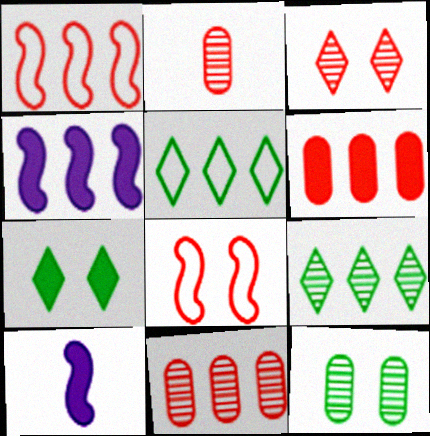[[4, 5, 11], 
[6, 7, 10]]